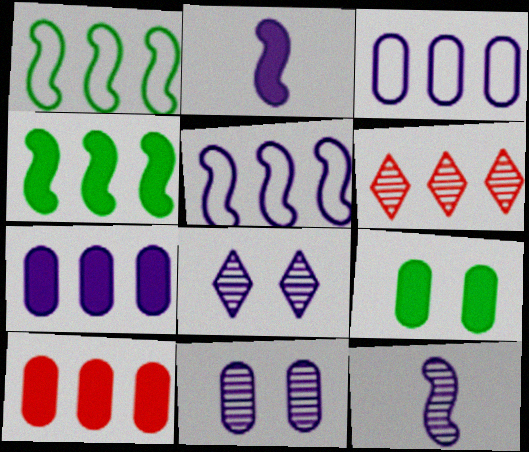[[1, 6, 7], 
[2, 3, 8], 
[3, 4, 6]]